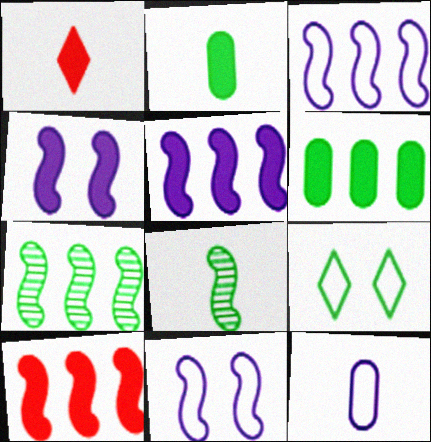[[1, 4, 6], 
[1, 8, 12], 
[2, 7, 9], 
[3, 7, 10], 
[6, 8, 9], 
[8, 10, 11]]